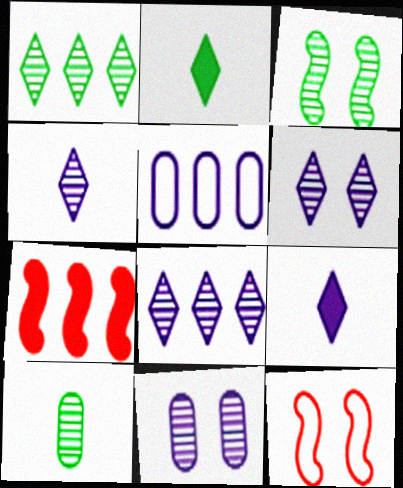[[1, 3, 10], 
[1, 5, 7], 
[4, 6, 8]]